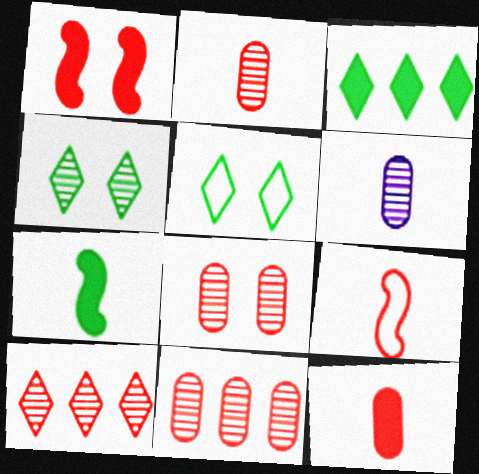[[2, 8, 11]]